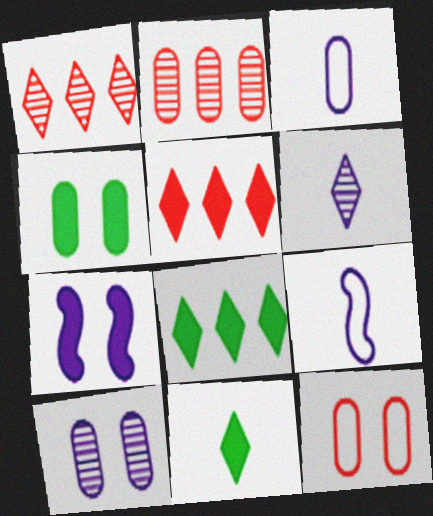[[1, 4, 9], 
[2, 3, 4], 
[4, 10, 12]]